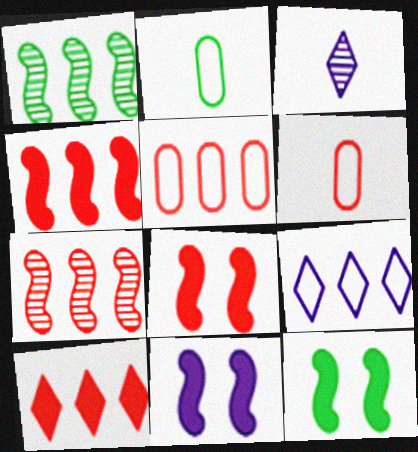[[3, 5, 12], 
[5, 7, 10], 
[8, 11, 12]]